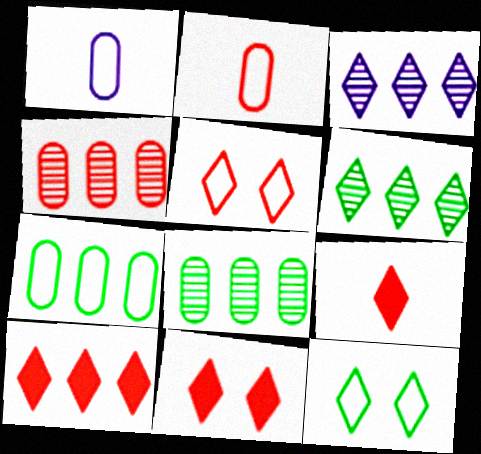[[3, 9, 12], 
[9, 10, 11]]